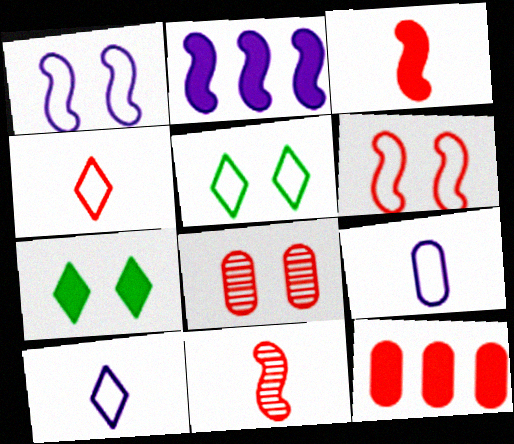[[1, 7, 8]]